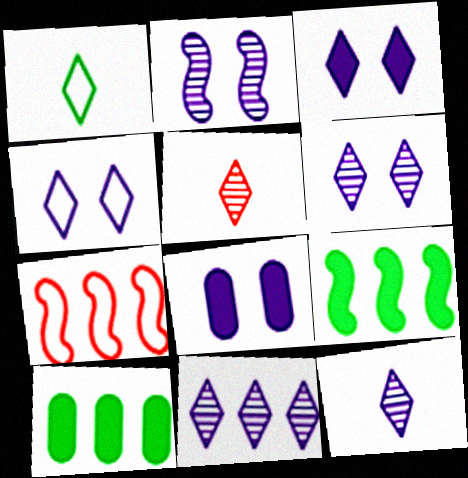[[2, 4, 8], 
[3, 4, 6], 
[6, 11, 12], 
[7, 10, 11]]